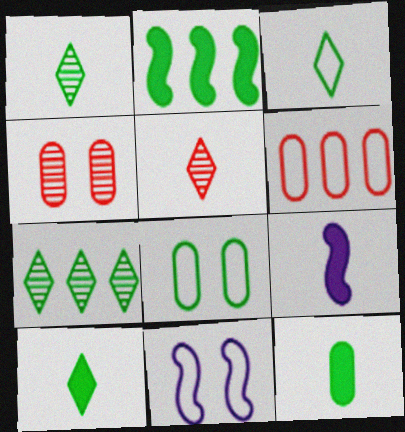[[1, 2, 8], 
[1, 3, 10], 
[3, 6, 11]]